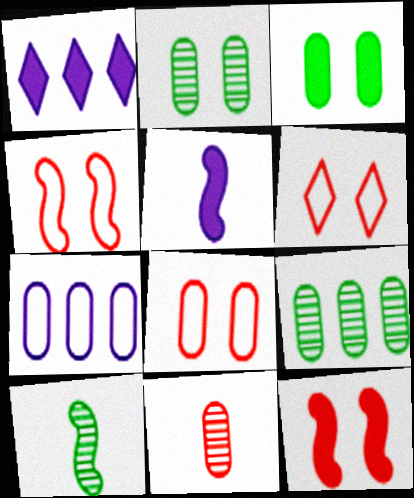[[1, 8, 10], 
[3, 7, 11], 
[4, 6, 8], 
[5, 6, 9]]